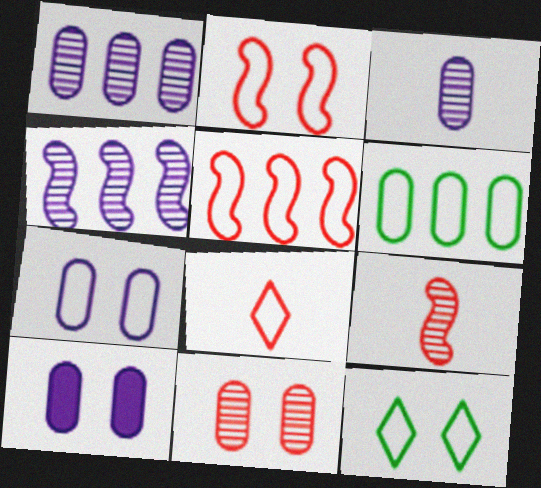[[2, 7, 12]]